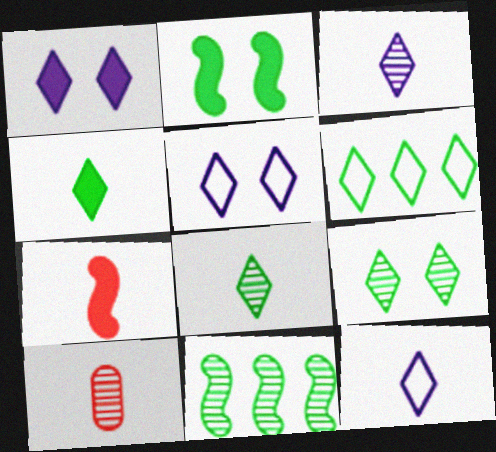[[4, 6, 9]]